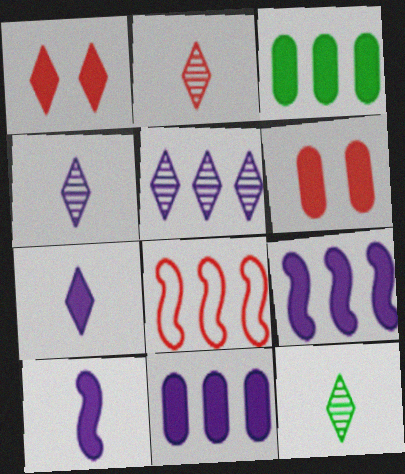[[1, 3, 10], 
[2, 4, 12], 
[2, 6, 8], 
[3, 5, 8]]